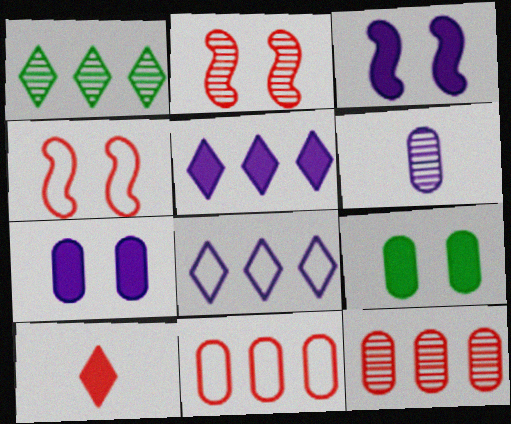[[1, 2, 6], 
[2, 10, 11], 
[3, 6, 8], 
[4, 10, 12], 
[6, 9, 11]]